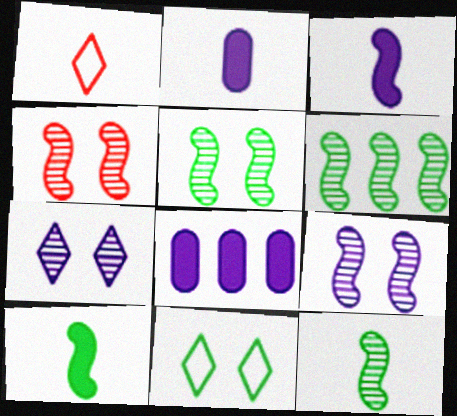[[1, 2, 12], 
[1, 5, 8], 
[4, 5, 9], 
[5, 6, 12]]